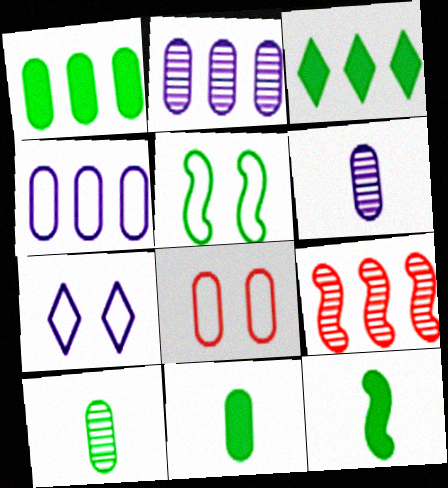[[1, 6, 8], 
[2, 8, 11], 
[3, 4, 9], 
[3, 5, 10], 
[5, 7, 8], 
[7, 9, 11]]